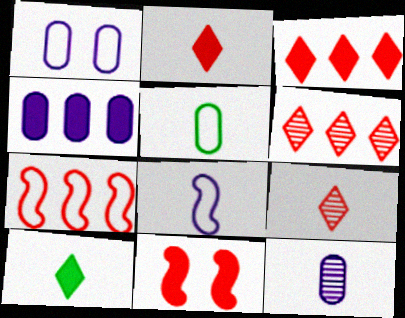[[1, 4, 12], 
[4, 10, 11]]